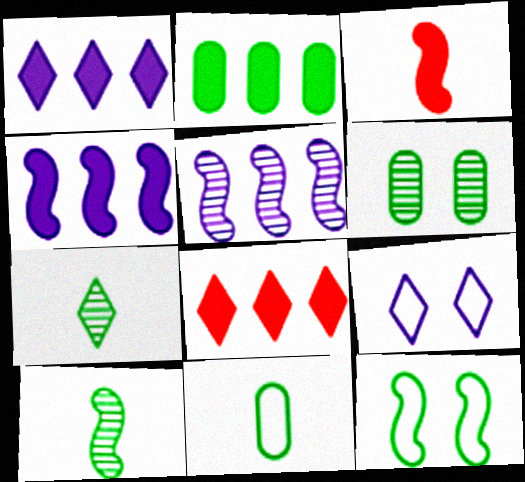[[2, 4, 8], 
[2, 6, 11], 
[2, 7, 12], 
[3, 5, 12], 
[7, 8, 9]]